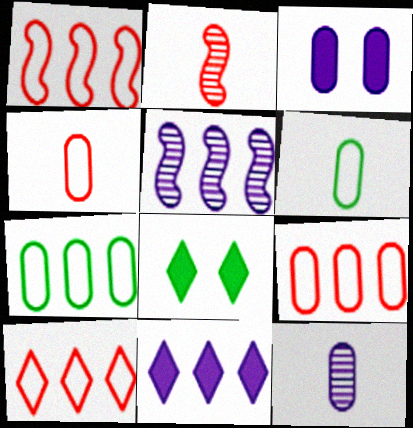[[1, 8, 12], 
[1, 9, 10], 
[4, 5, 8]]